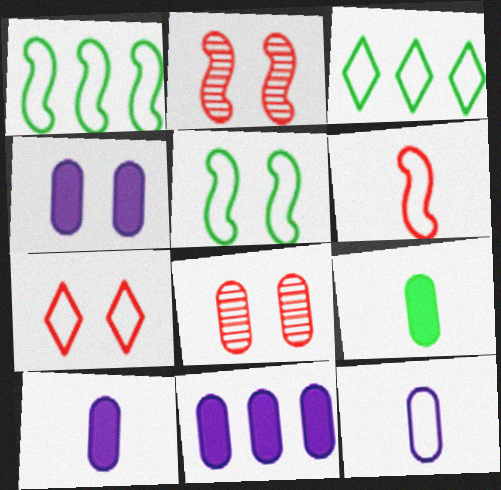[[1, 7, 12], 
[2, 3, 10], 
[4, 10, 11]]